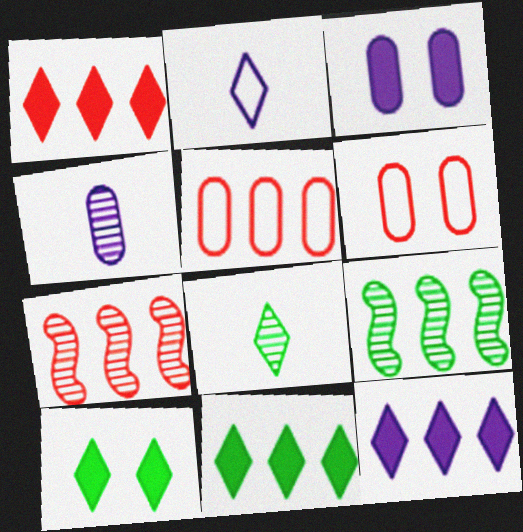[[1, 5, 7], 
[1, 11, 12], 
[5, 9, 12]]